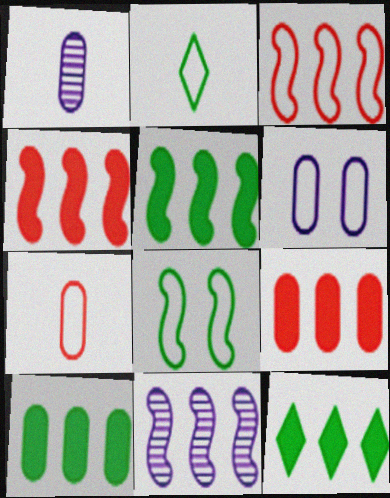[[2, 3, 6], 
[3, 5, 11], 
[5, 10, 12]]